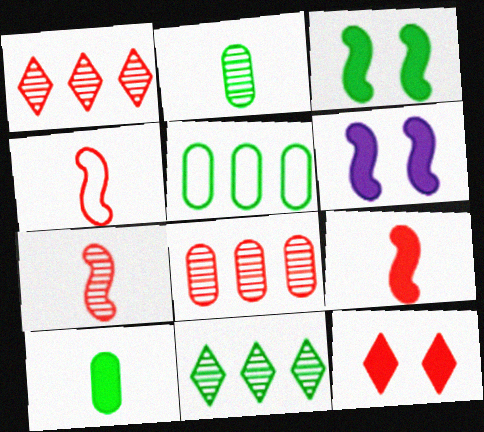[[4, 7, 9], 
[4, 8, 12]]